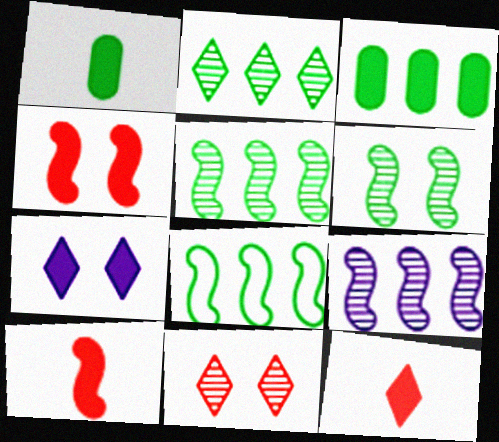[[2, 3, 8], 
[3, 7, 10]]